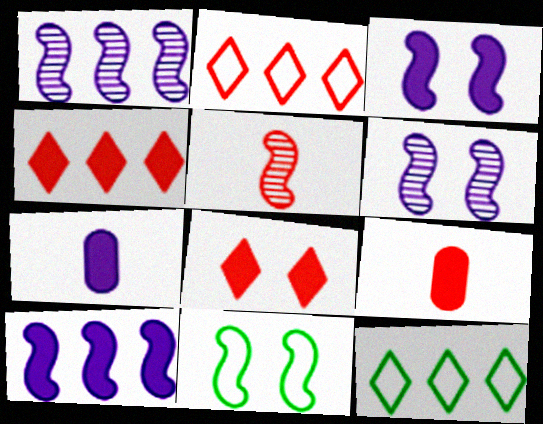[[5, 10, 11], 
[6, 9, 12]]